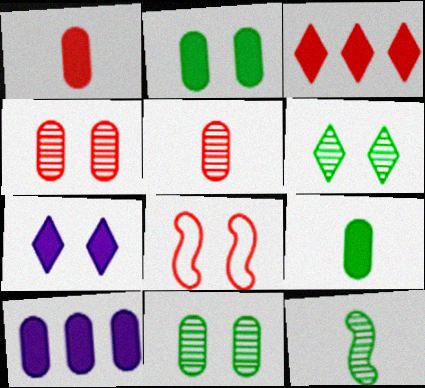[[1, 2, 10], 
[3, 5, 8], 
[7, 8, 11]]